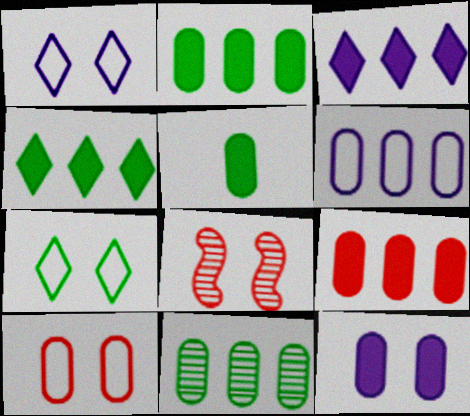[[5, 9, 12], 
[6, 9, 11], 
[7, 8, 12]]